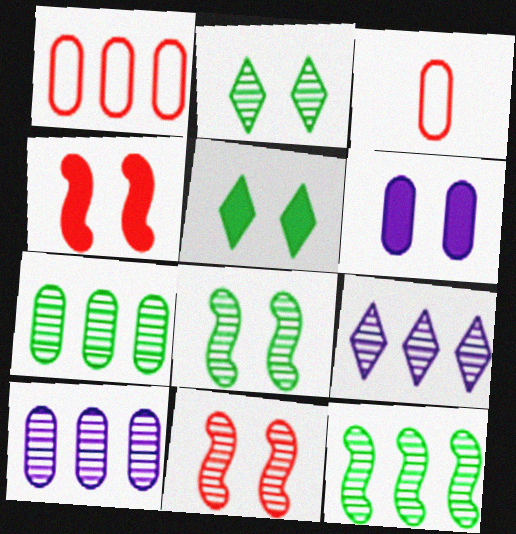[[3, 6, 7], 
[4, 5, 6]]